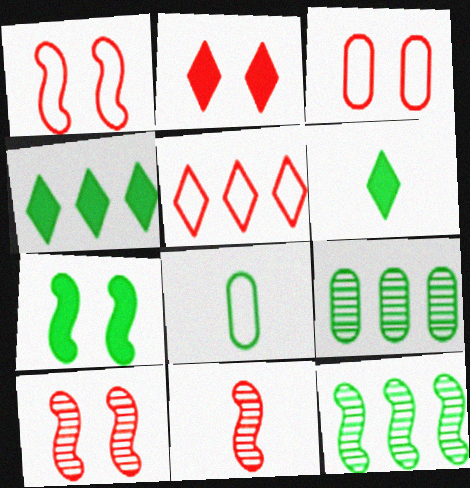[[2, 3, 10]]